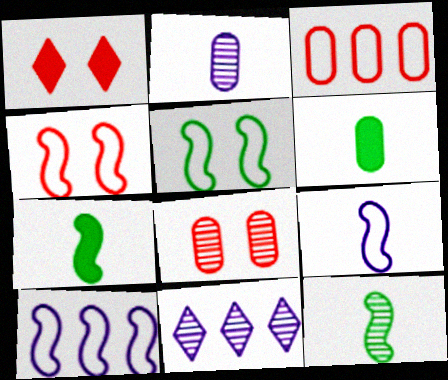[[1, 4, 8], 
[4, 6, 11], 
[8, 11, 12]]